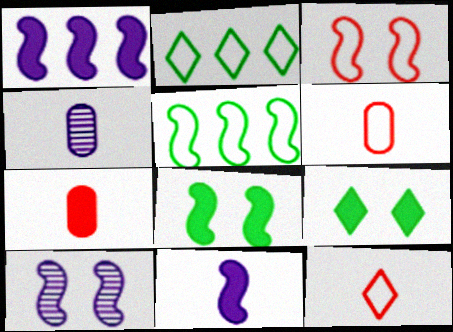[[1, 7, 9], 
[2, 7, 10], 
[3, 8, 10]]